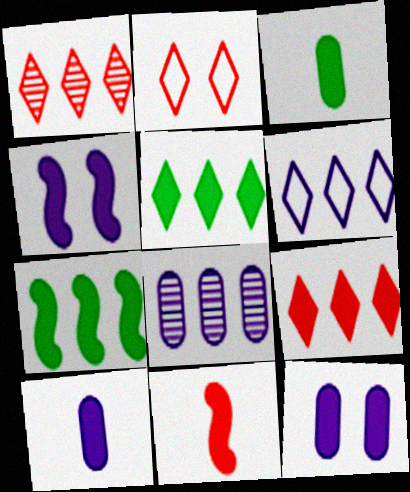[[1, 5, 6], 
[3, 4, 9], 
[4, 7, 11], 
[5, 11, 12]]